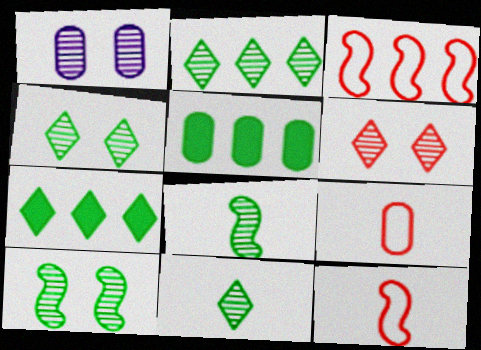[[1, 5, 9], 
[1, 6, 10], 
[1, 7, 12], 
[2, 4, 11]]